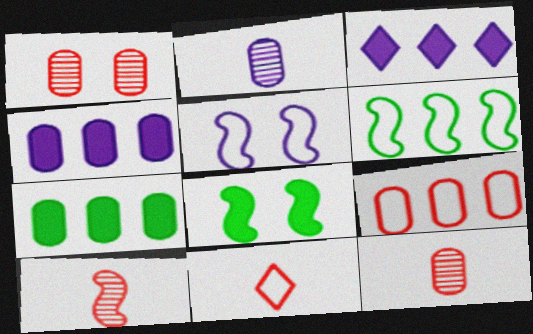[[2, 3, 5]]